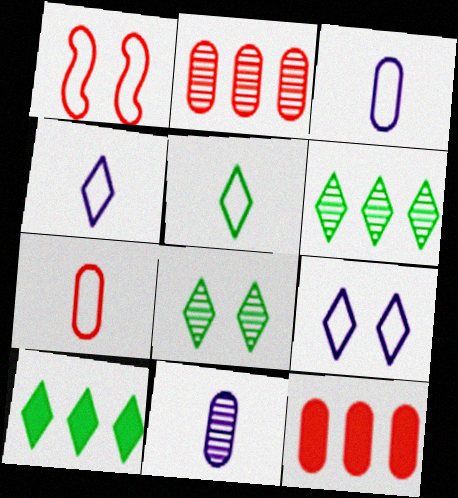[[1, 10, 11], 
[5, 8, 10]]